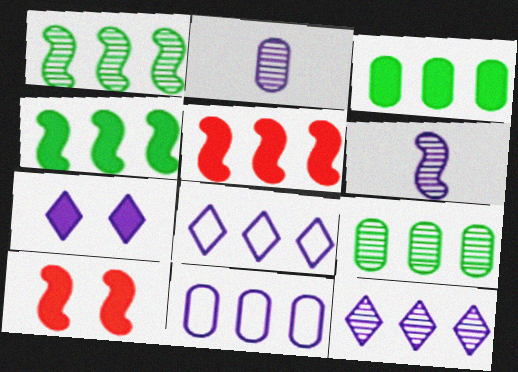[[5, 8, 9], 
[6, 7, 11]]